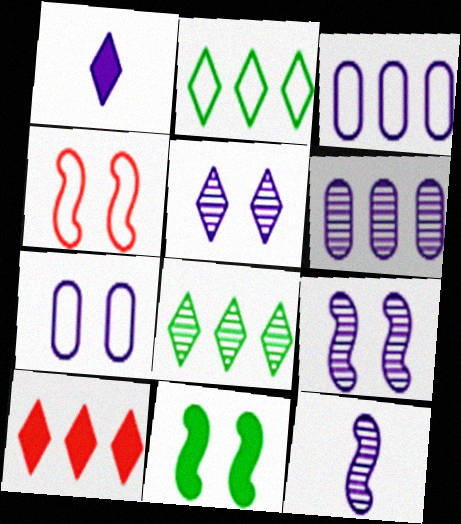[[1, 3, 9], 
[4, 9, 11], 
[5, 6, 12]]